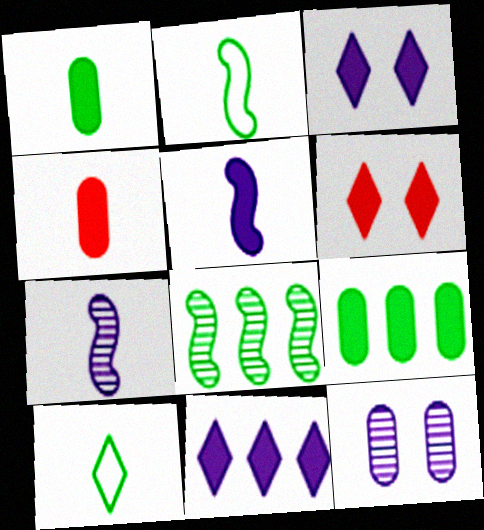[[4, 7, 10], 
[5, 6, 9]]